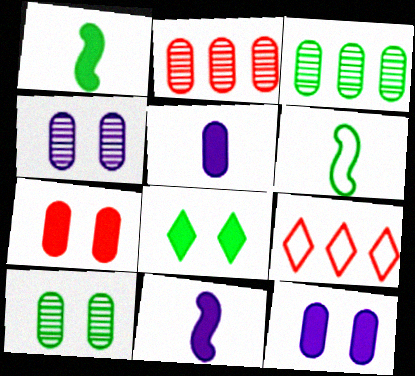[[1, 4, 9], 
[3, 6, 8], 
[9, 10, 11]]